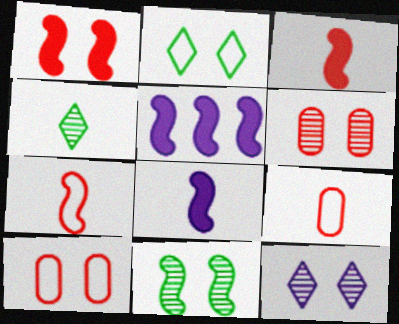[[4, 5, 10], 
[4, 8, 9], 
[5, 7, 11], 
[6, 11, 12]]